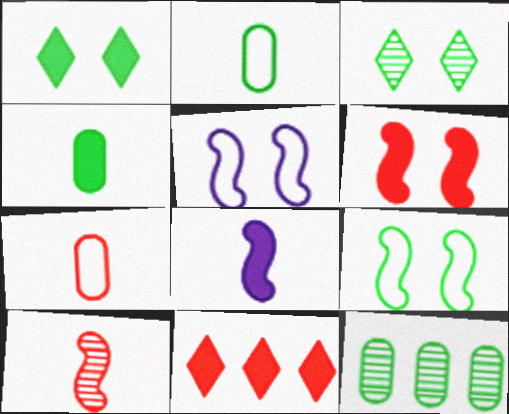[]